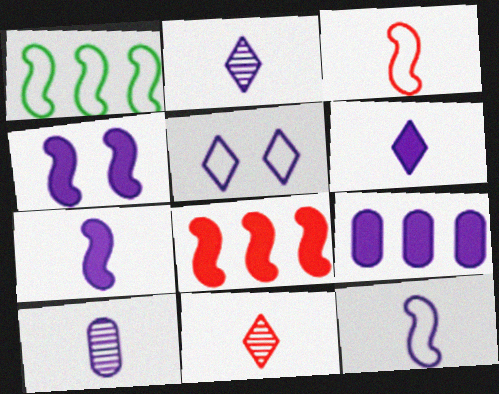[[4, 6, 9], 
[6, 10, 12]]